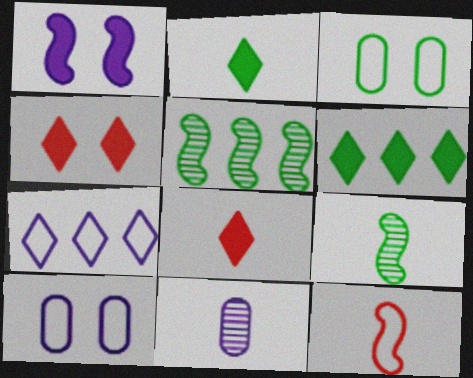[[1, 5, 12], 
[1, 7, 11], 
[2, 3, 5], 
[2, 11, 12], 
[3, 6, 9], 
[3, 7, 12], 
[5, 8, 10]]